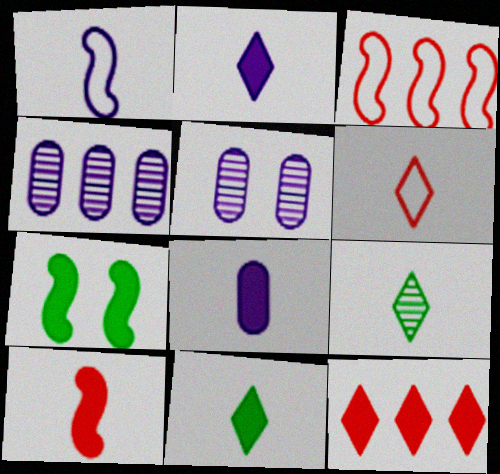[[2, 6, 9], 
[3, 5, 11], 
[4, 6, 7], 
[7, 8, 12], 
[8, 10, 11]]